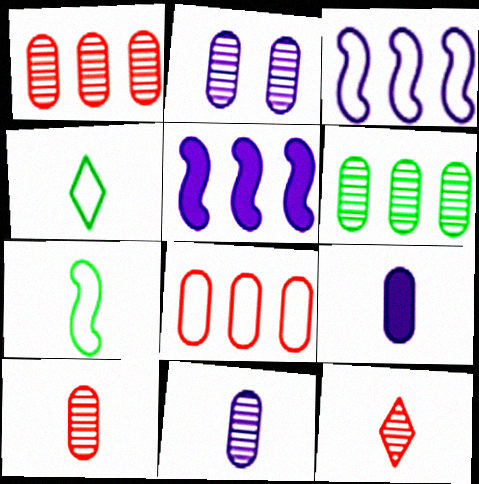[[2, 6, 10], 
[7, 9, 12]]